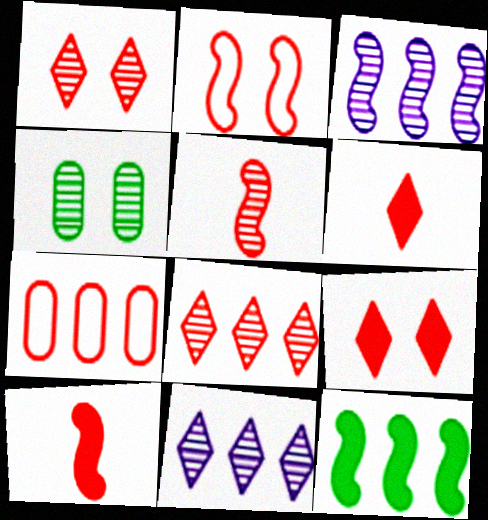[[1, 7, 10], 
[4, 5, 11], 
[5, 7, 9], 
[7, 11, 12]]